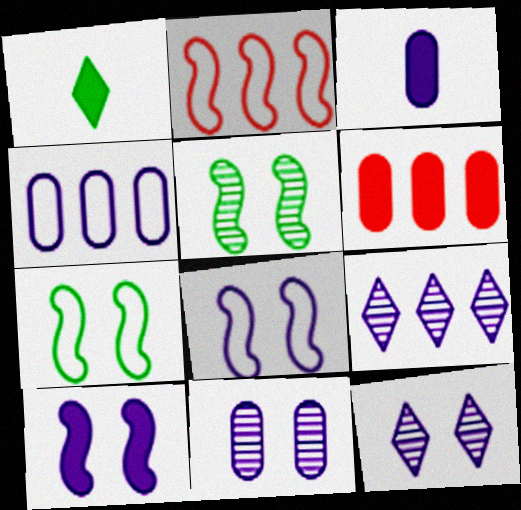[[1, 2, 11], 
[1, 6, 10], 
[3, 4, 11], 
[3, 8, 9]]